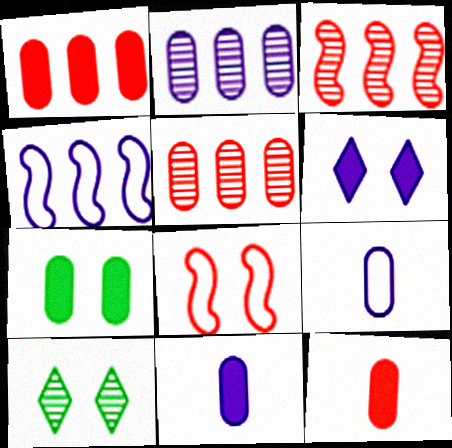[[1, 7, 11], 
[4, 10, 12], 
[5, 7, 9]]